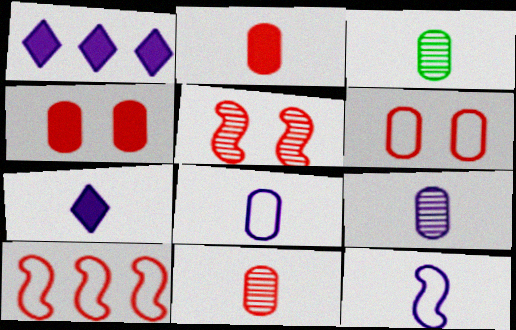[[2, 3, 8], 
[3, 9, 11], 
[7, 9, 12]]